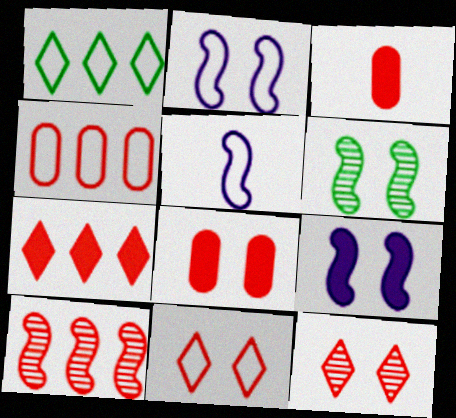[[3, 10, 11], 
[4, 7, 10]]